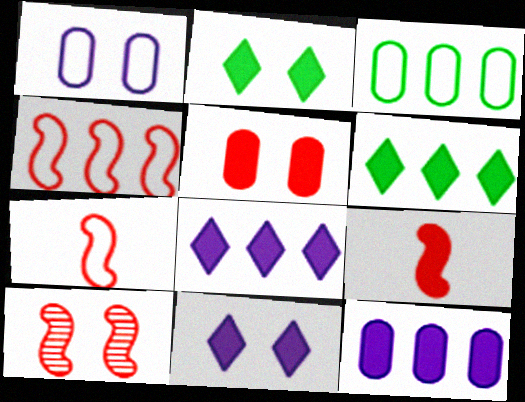[[1, 2, 10], 
[2, 9, 12], 
[4, 9, 10]]